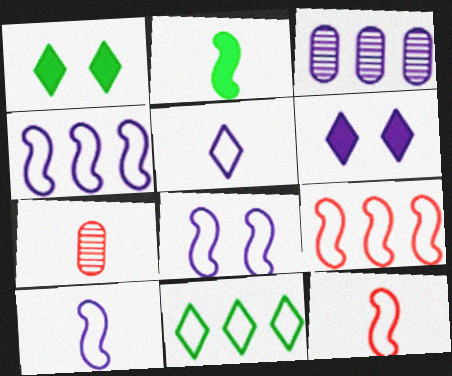[[1, 3, 12], 
[1, 4, 7], 
[2, 5, 7], 
[3, 6, 10], 
[4, 8, 10]]